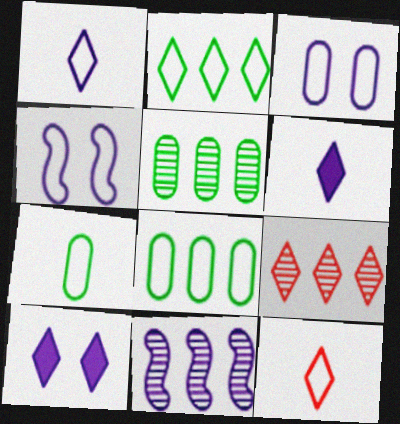[[3, 6, 11], 
[4, 8, 12], 
[5, 9, 11]]